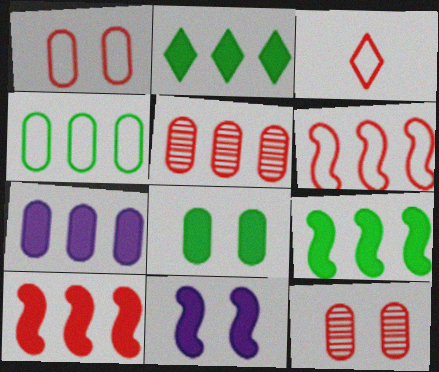[[1, 3, 6], 
[2, 7, 10], 
[3, 10, 12], 
[4, 5, 7]]